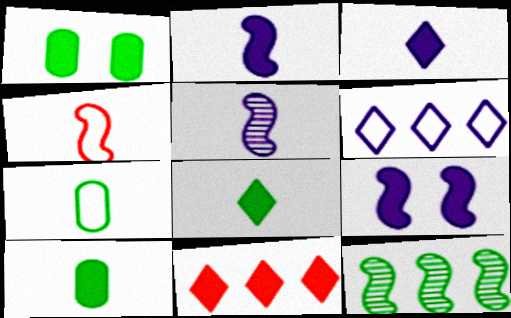[[1, 2, 11], 
[4, 9, 12], 
[9, 10, 11]]